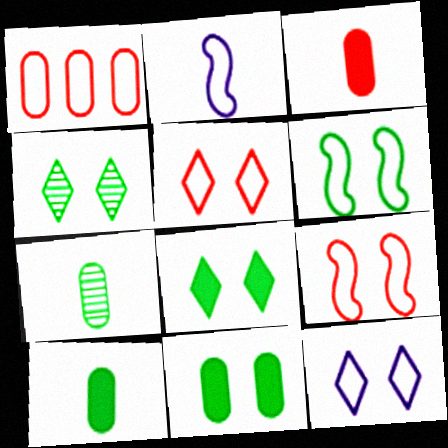[[4, 6, 11]]